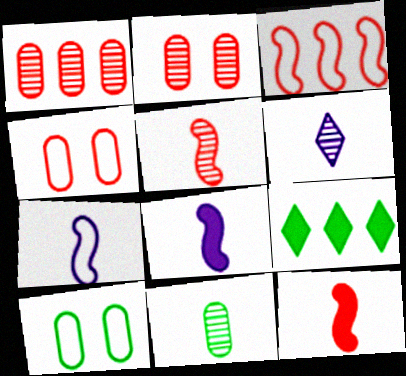[[2, 7, 9], 
[5, 6, 11]]